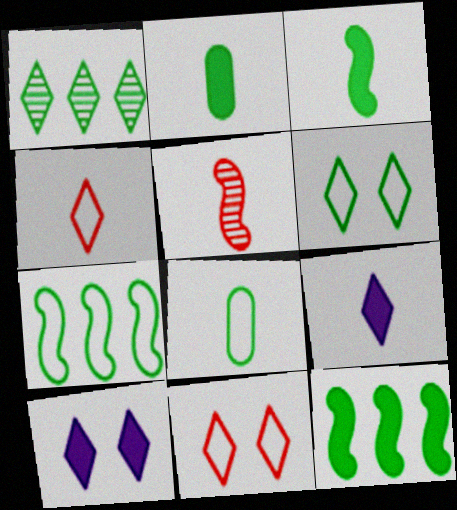[[1, 4, 10], 
[1, 9, 11], 
[5, 8, 9], 
[6, 7, 8]]